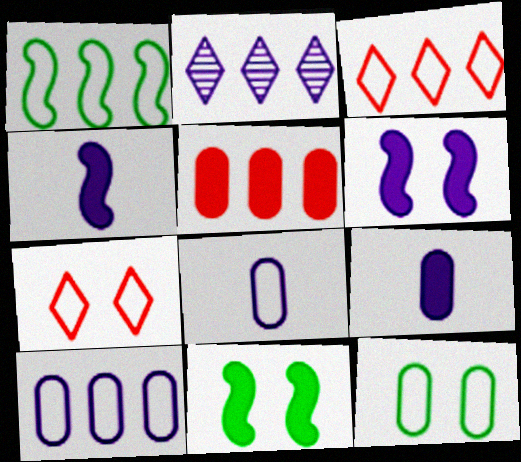[[1, 2, 5], 
[1, 3, 10], 
[1, 7, 8], 
[2, 6, 8]]